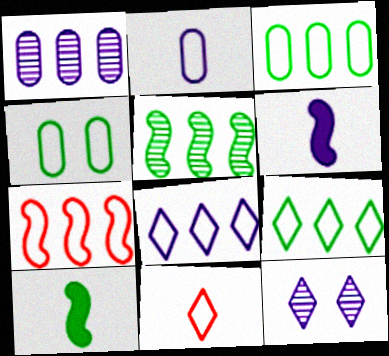[[3, 7, 8]]